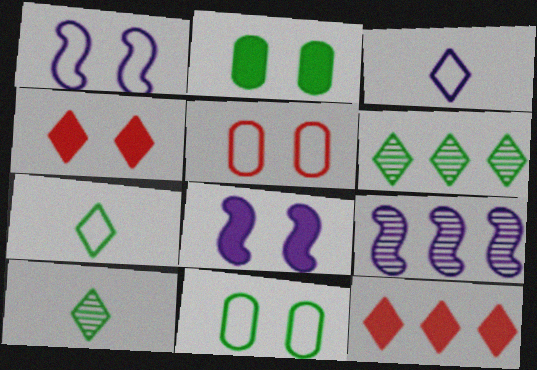[[2, 4, 8], 
[3, 4, 6]]